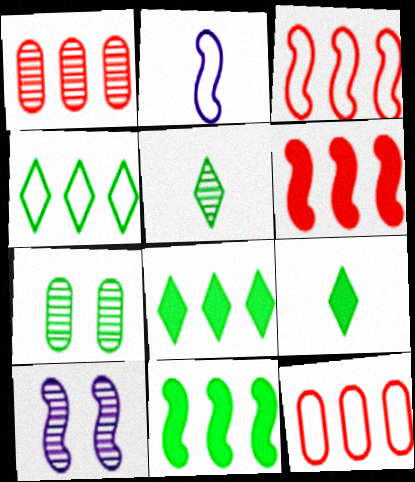[[1, 5, 10], 
[9, 10, 12]]